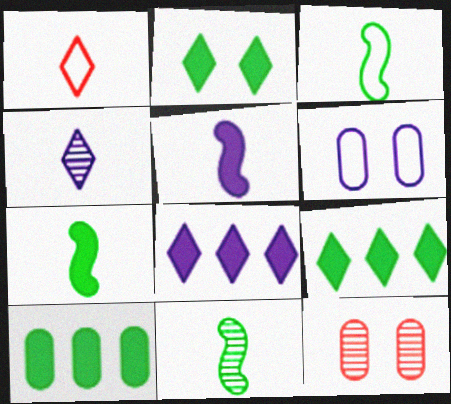[[2, 7, 10], 
[3, 7, 11], 
[3, 8, 12]]